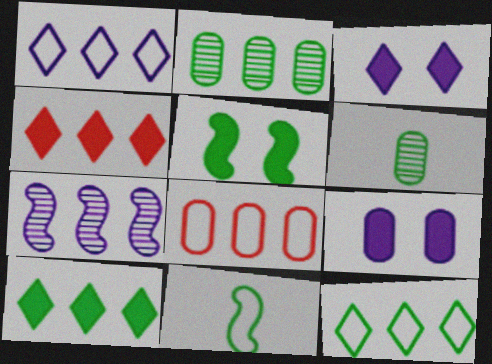[[5, 6, 12], 
[6, 8, 9], 
[7, 8, 10]]